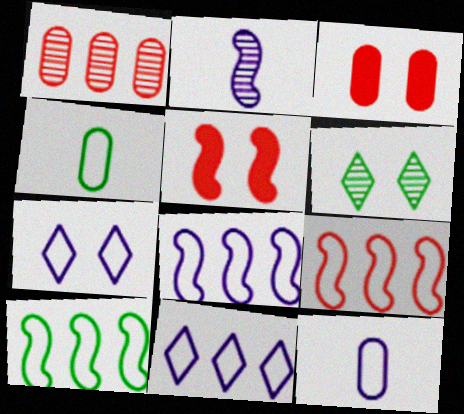[[1, 2, 6], 
[2, 5, 10], 
[4, 7, 9], 
[7, 8, 12], 
[8, 9, 10]]